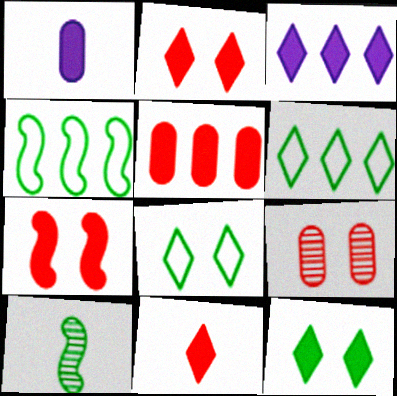[[3, 11, 12], 
[5, 7, 11]]